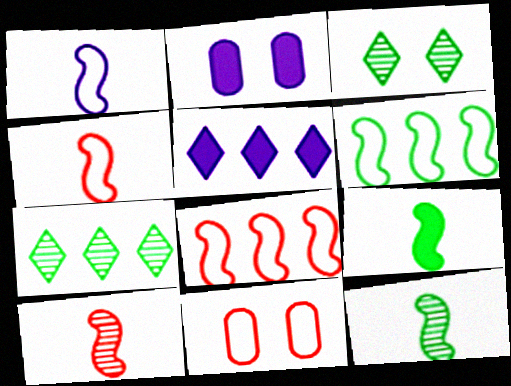[[1, 9, 10], 
[2, 4, 7], 
[5, 11, 12]]